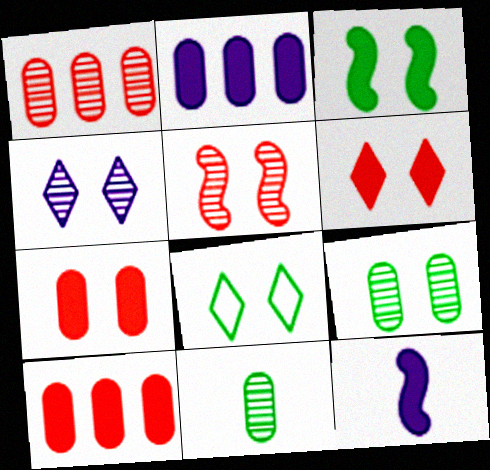[[1, 8, 12], 
[3, 8, 9], 
[4, 5, 9], 
[4, 6, 8]]